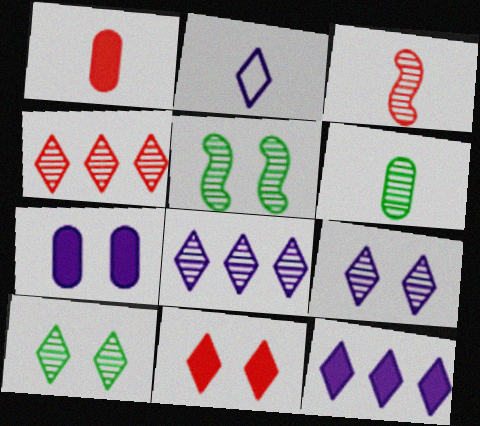[[2, 9, 12]]